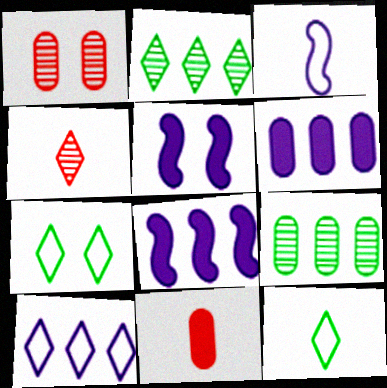[[1, 5, 7], 
[1, 8, 12]]